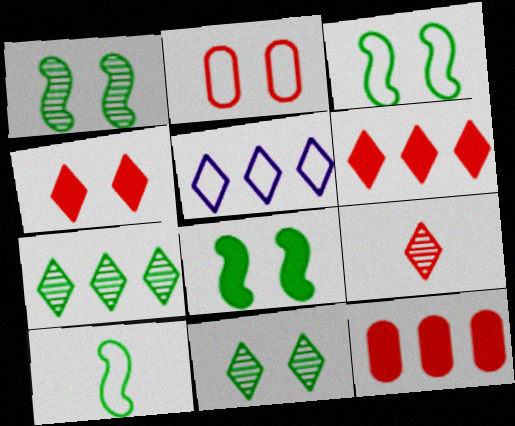[[1, 3, 8], 
[2, 5, 10], 
[5, 6, 7]]